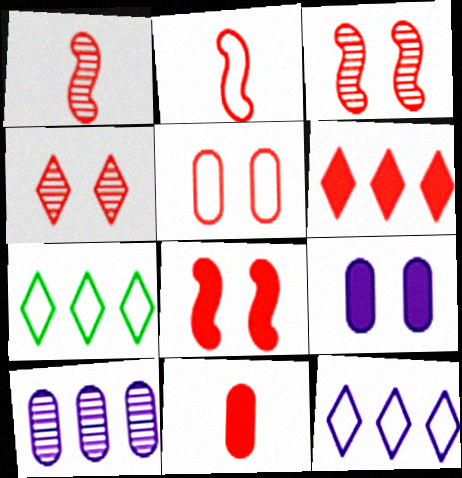[[1, 5, 6], 
[1, 7, 9], 
[4, 5, 8], 
[6, 8, 11]]